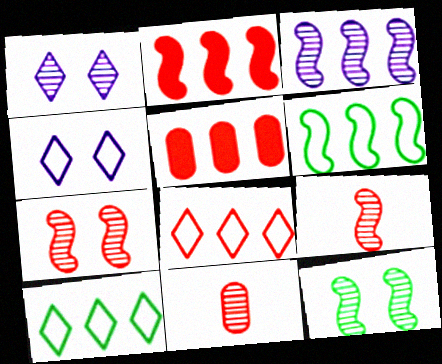[[2, 3, 6], 
[3, 5, 10], 
[3, 9, 12]]